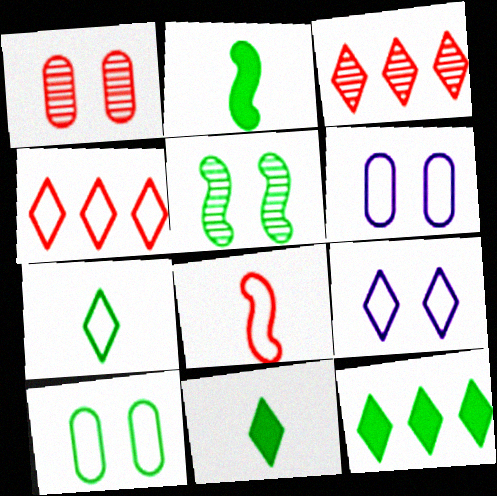[[2, 3, 6], 
[3, 9, 11], 
[4, 7, 9]]